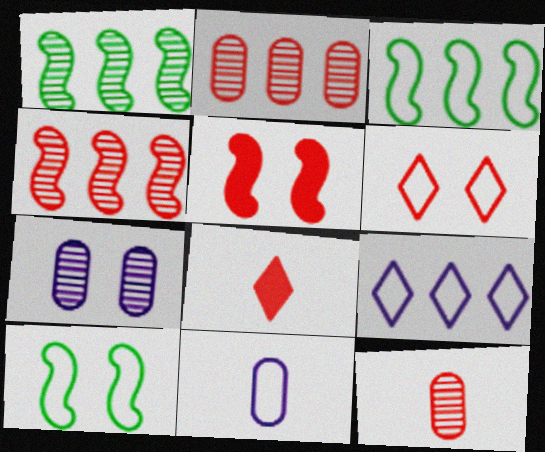[[3, 6, 11], 
[3, 7, 8]]